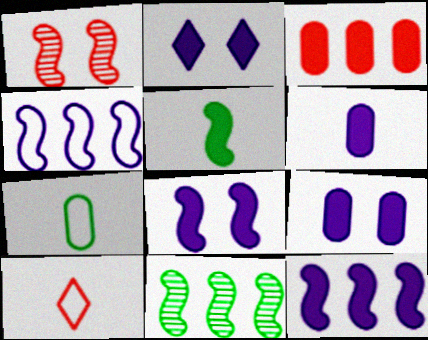[[1, 3, 10], 
[1, 4, 5], 
[2, 3, 5], 
[2, 6, 12], 
[2, 8, 9], 
[9, 10, 11]]